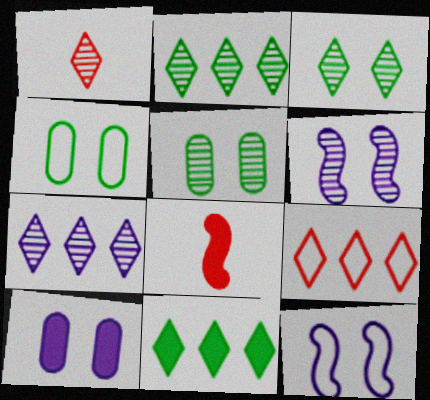[[1, 3, 7], 
[4, 7, 8], 
[7, 9, 11], 
[8, 10, 11]]